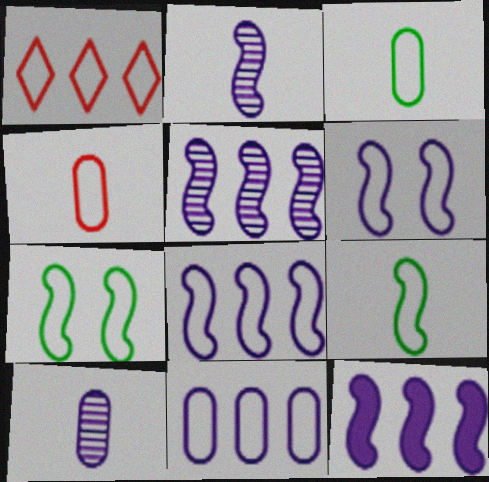[[1, 3, 6], 
[2, 6, 12], 
[5, 8, 12]]